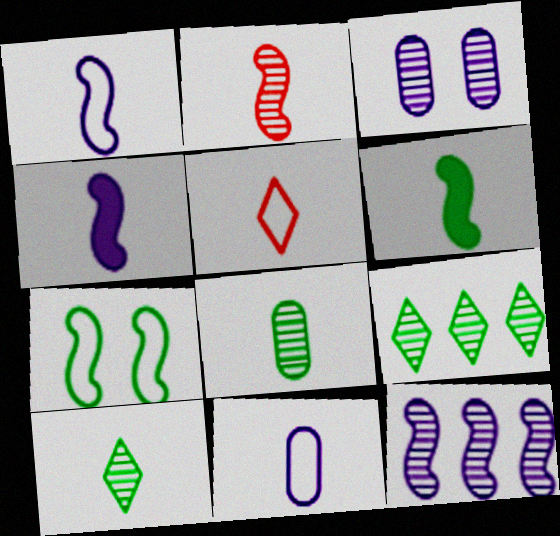[[1, 2, 6], 
[2, 3, 9], 
[4, 5, 8]]